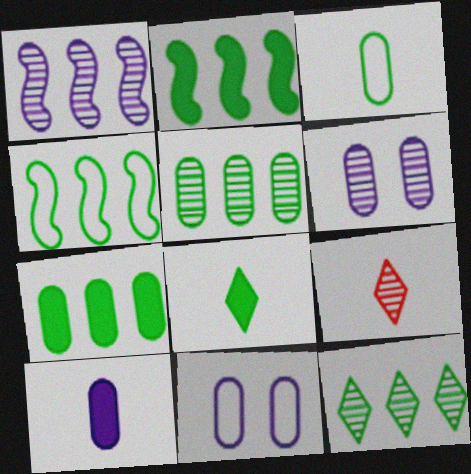[[2, 9, 11], 
[4, 7, 12]]